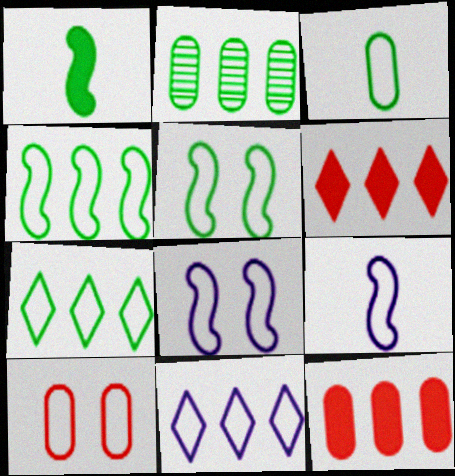[[3, 5, 7], 
[7, 9, 10]]